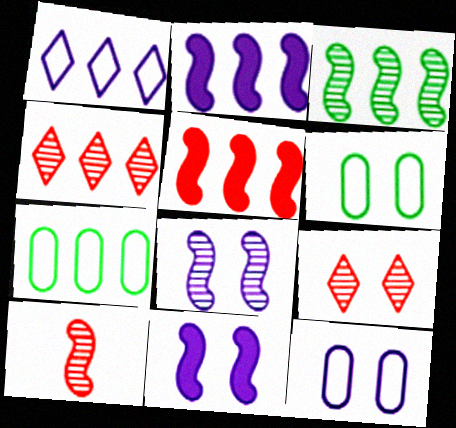[[2, 4, 7], 
[3, 8, 10], 
[6, 9, 11]]